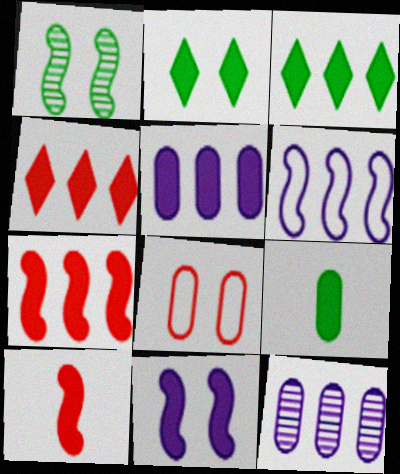[[1, 6, 10], 
[2, 5, 10], 
[3, 5, 7], 
[4, 9, 11], 
[8, 9, 12]]